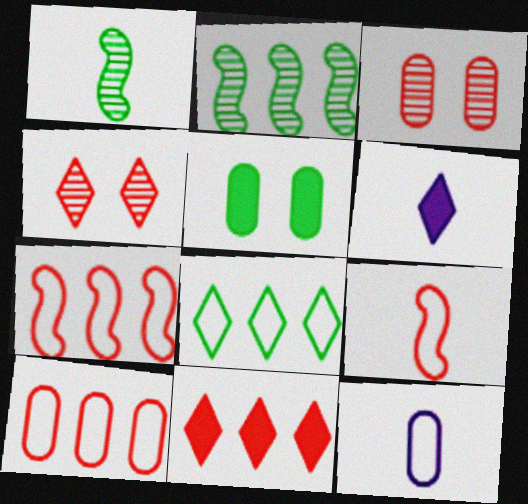[[1, 5, 8], 
[3, 9, 11], 
[4, 6, 8]]